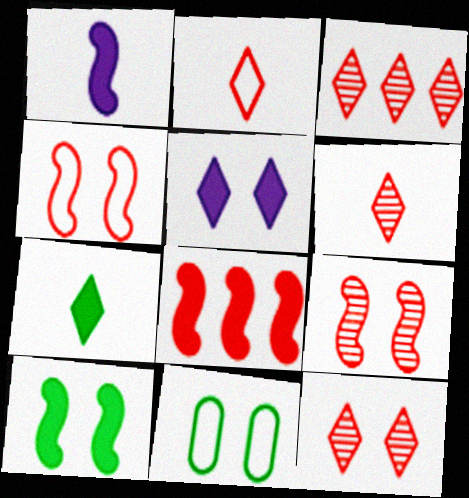[[1, 3, 11], 
[1, 8, 10], 
[3, 6, 12], 
[5, 9, 11]]